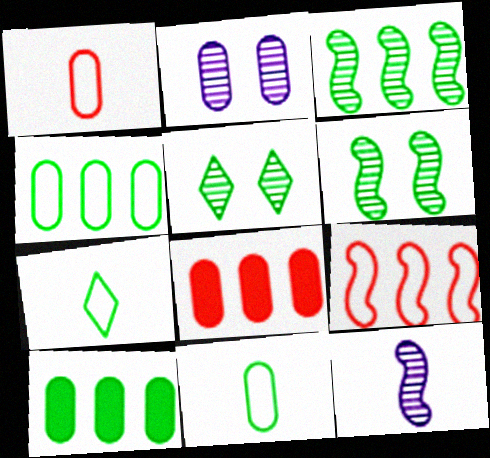[[1, 2, 10], 
[2, 8, 11], 
[6, 7, 10]]